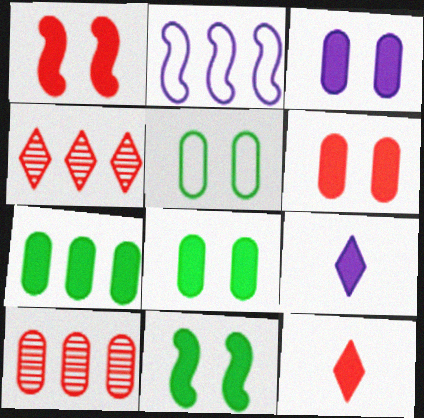[[1, 7, 9], 
[2, 4, 7], 
[3, 6, 8]]